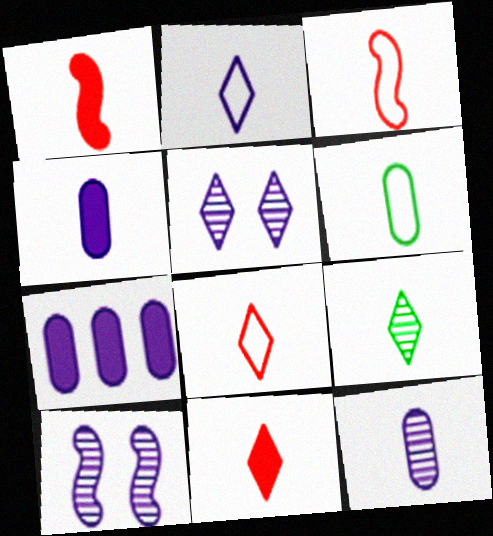[[2, 3, 6], 
[2, 7, 10], 
[2, 9, 11], 
[3, 4, 9]]